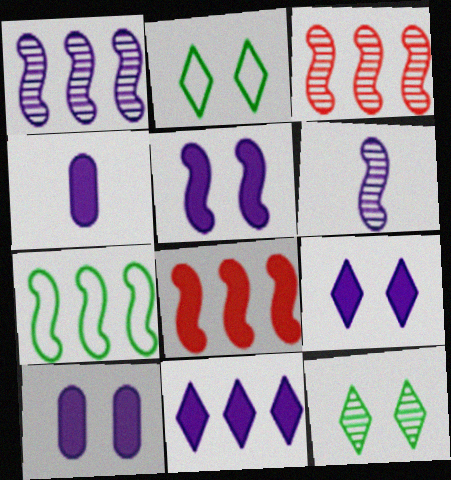[[1, 7, 8], 
[2, 3, 4], 
[4, 5, 11], 
[5, 9, 10]]